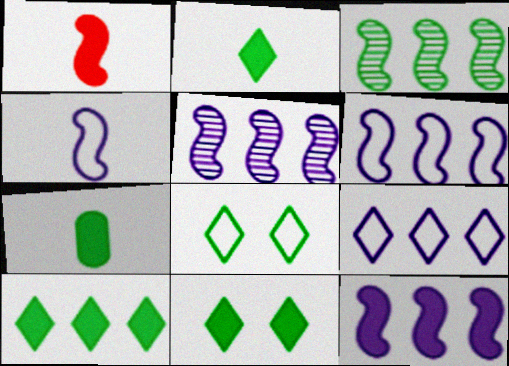[[2, 10, 11], 
[3, 7, 8], 
[5, 6, 12]]